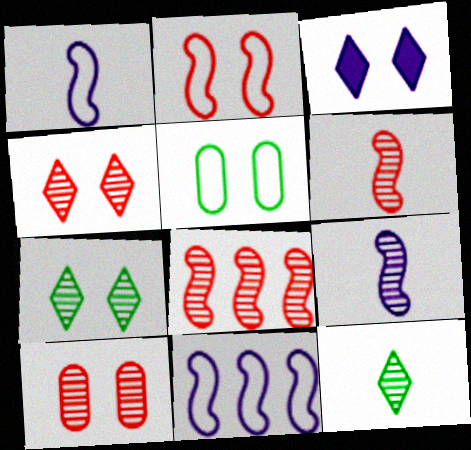[]